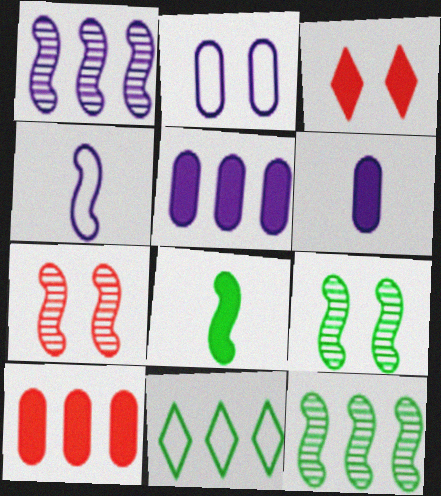[[1, 10, 11], 
[2, 3, 9], 
[3, 5, 8], 
[6, 7, 11]]